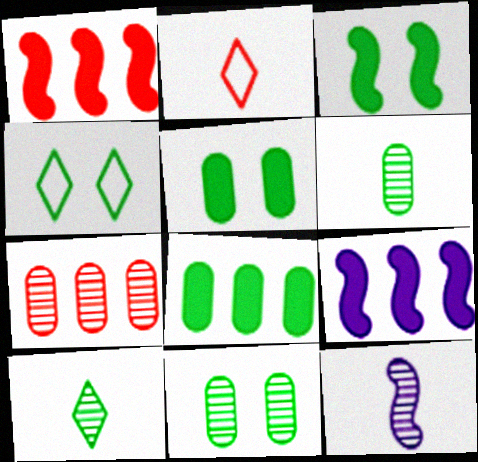[[2, 9, 11], 
[3, 4, 11]]